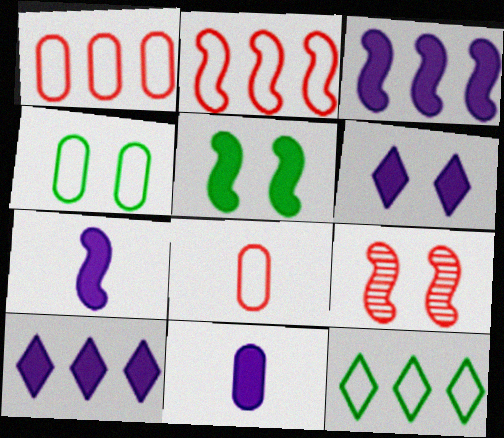[[3, 6, 11], 
[4, 6, 9], 
[9, 11, 12]]